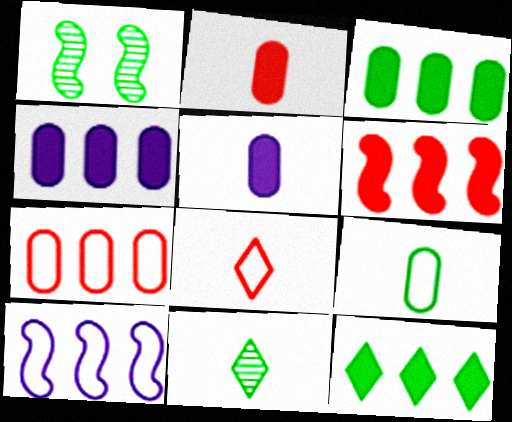[[1, 4, 8], 
[1, 9, 12], 
[4, 6, 12]]